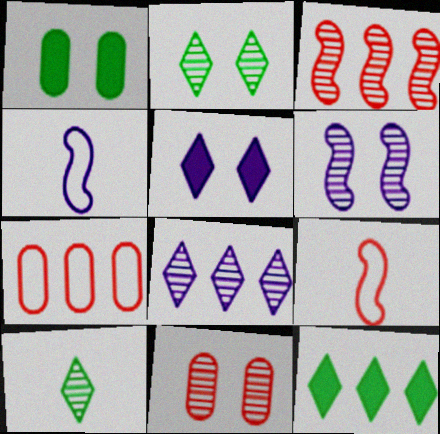[[1, 8, 9], 
[2, 6, 11], 
[4, 11, 12]]